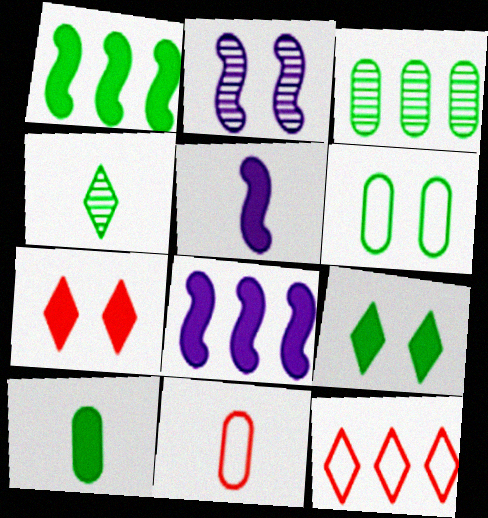[[1, 4, 6], 
[1, 9, 10], 
[2, 6, 7], 
[2, 10, 12], 
[3, 6, 10], 
[3, 8, 12], 
[4, 5, 11], 
[7, 8, 10]]